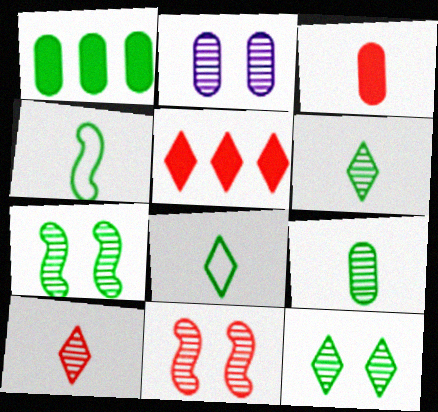[[1, 4, 12], 
[1, 7, 8], 
[2, 4, 5], 
[2, 11, 12]]